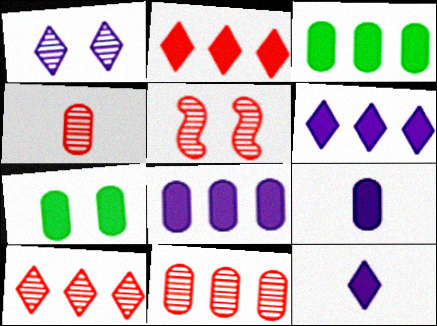[[4, 5, 10]]